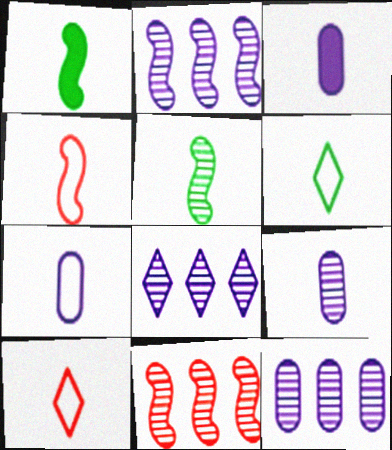[[1, 9, 10], 
[2, 8, 12], 
[3, 5, 10], 
[3, 7, 9], 
[4, 6, 7]]